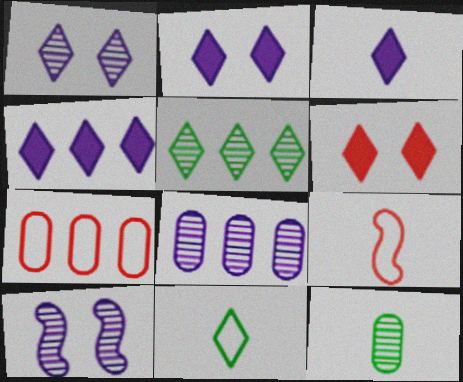[[2, 3, 4], 
[3, 9, 12]]